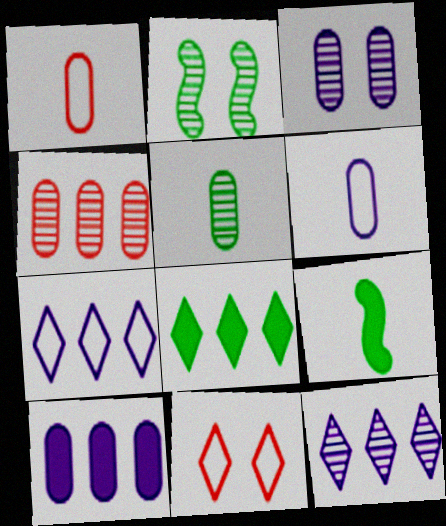[[3, 4, 5], 
[3, 6, 10]]